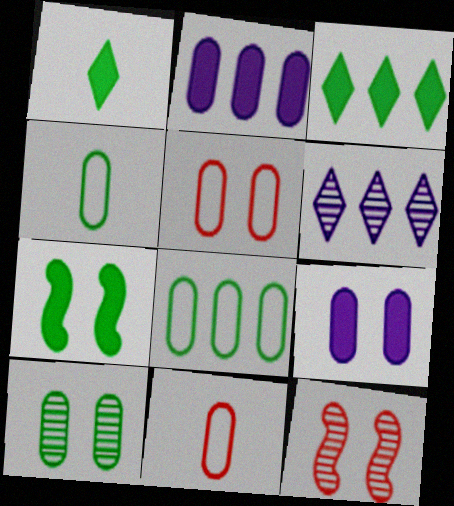[[2, 10, 11], 
[5, 9, 10], 
[6, 7, 11]]